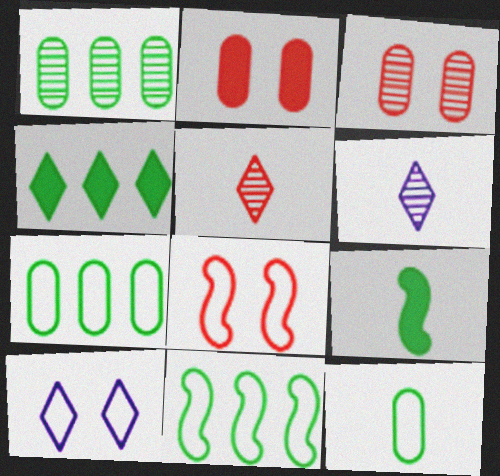[[1, 4, 11], 
[2, 6, 11], 
[4, 5, 10]]